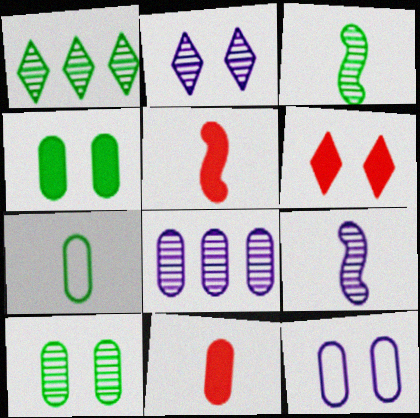[[1, 3, 10], 
[1, 5, 12], 
[2, 8, 9]]